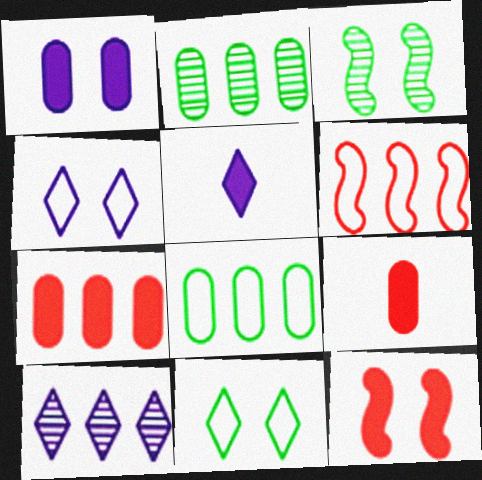[[4, 5, 10]]